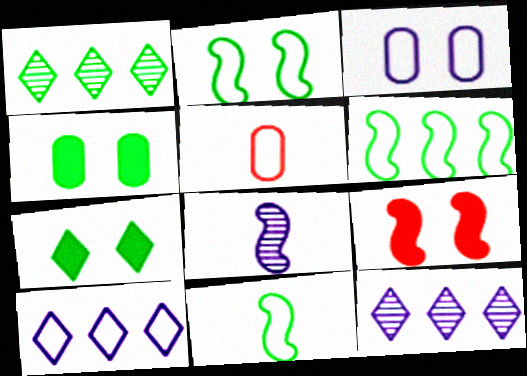[[1, 4, 11], 
[2, 5, 10], 
[2, 6, 11], 
[6, 8, 9]]